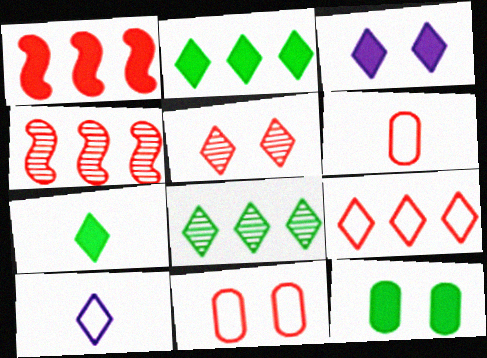[[1, 5, 6], 
[2, 5, 10], 
[4, 10, 12]]